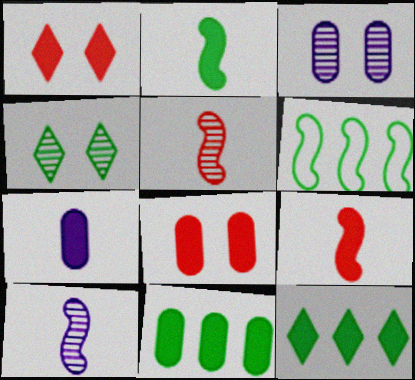[[7, 8, 11]]